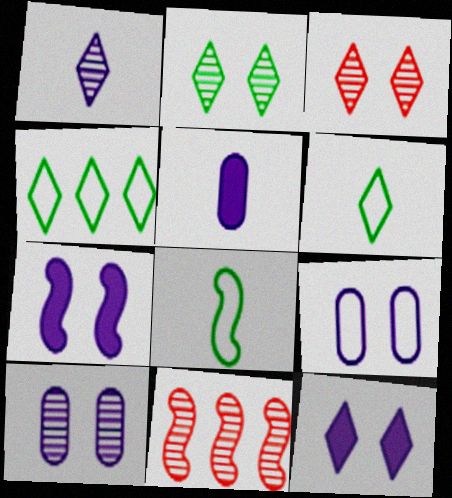[[7, 8, 11]]